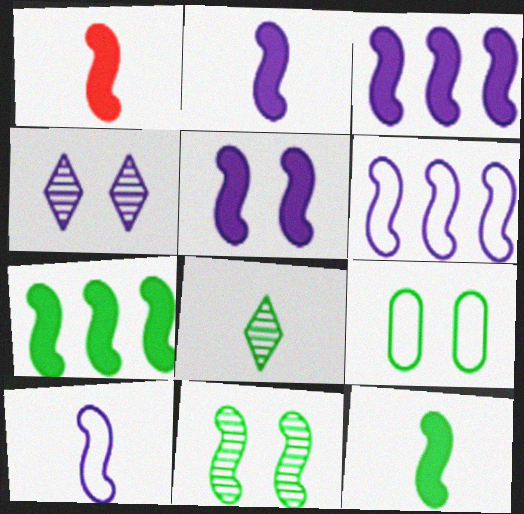[[1, 2, 12], 
[1, 5, 7], 
[1, 6, 11], 
[2, 3, 5], 
[7, 8, 9]]